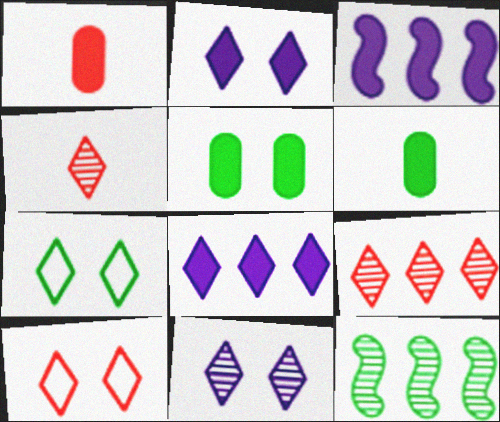[[4, 7, 8], 
[6, 7, 12]]